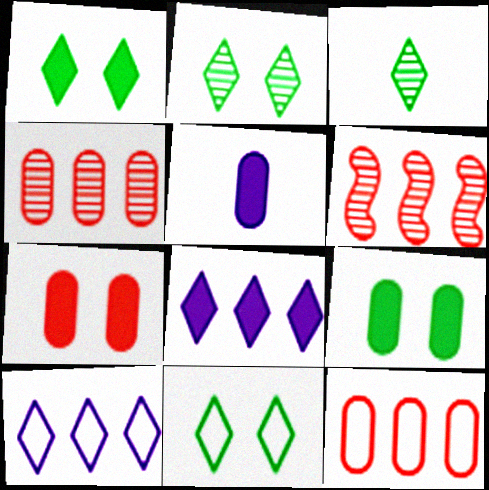[[1, 2, 11], 
[5, 6, 11]]